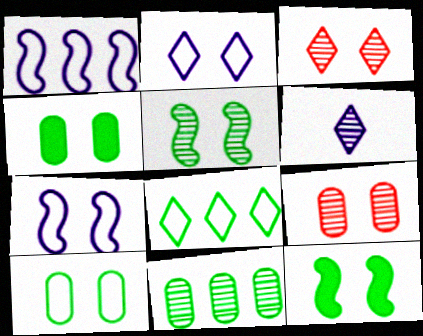[[2, 9, 12], 
[3, 4, 7]]